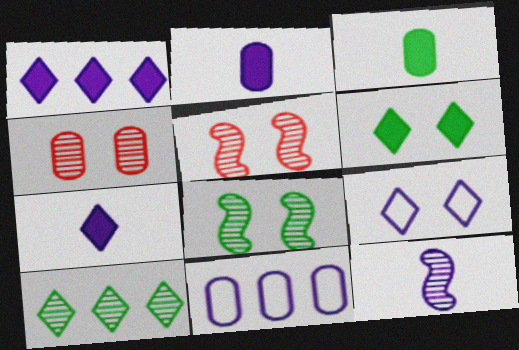[[3, 4, 11], 
[4, 10, 12]]